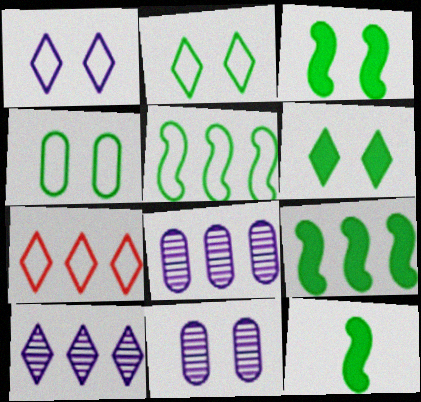[[3, 9, 12], 
[7, 8, 9], 
[7, 11, 12]]